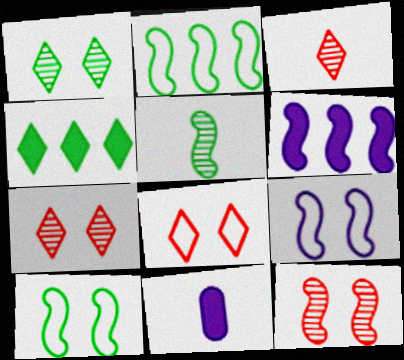[[2, 7, 11]]